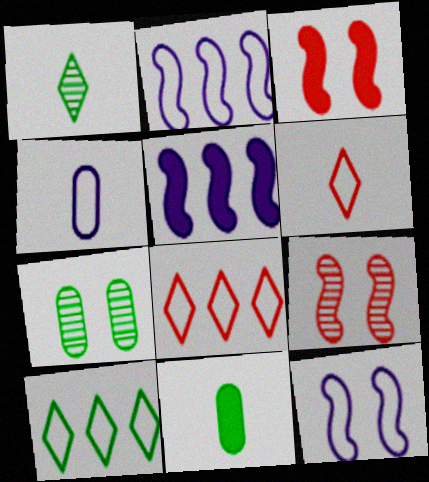[[5, 6, 7]]